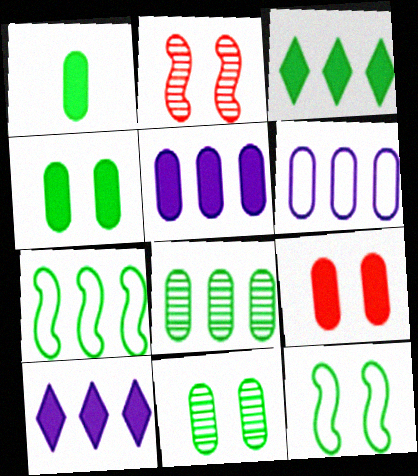[[1, 5, 9], 
[3, 7, 8]]